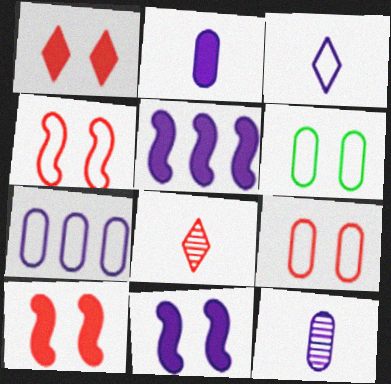[[5, 6, 8]]